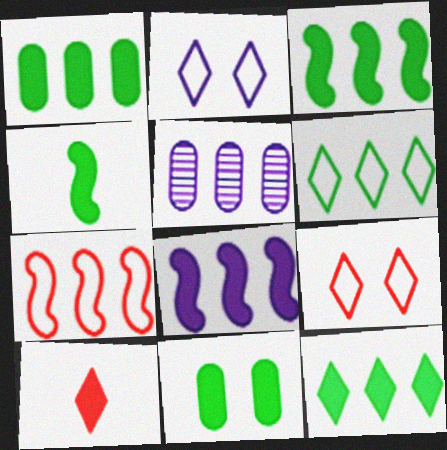[[1, 3, 12], 
[4, 5, 9], 
[4, 11, 12], 
[5, 7, 12], 
[8, 10, 11]]